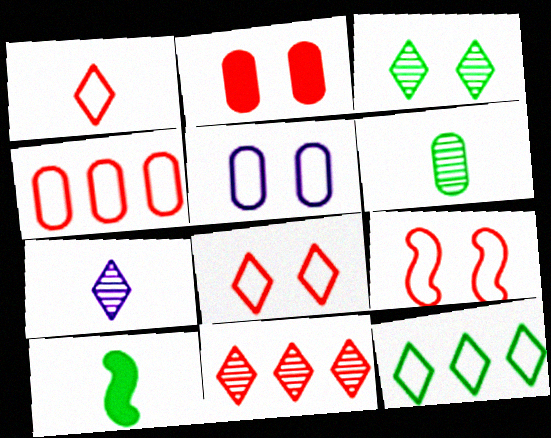[[1, 4, 9], 
[3, 7, 11], 
[5, 10, 11]]